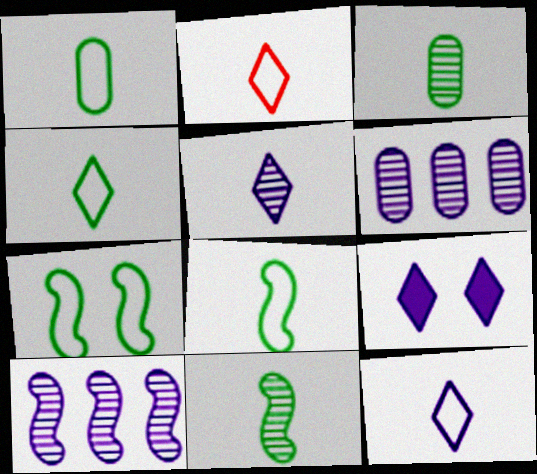[[1, 4, 8], 
[2, 4, 12]]